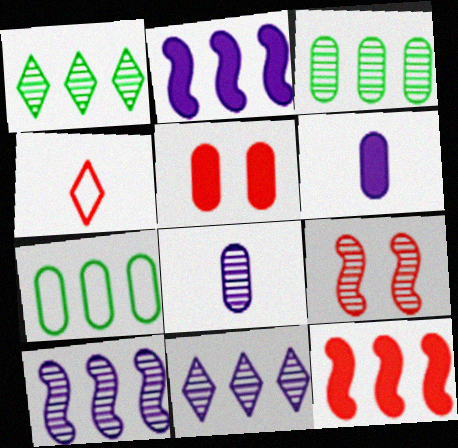[[1, 8, 9], 
[5, 7, 8], 
[7, 11, 12]]